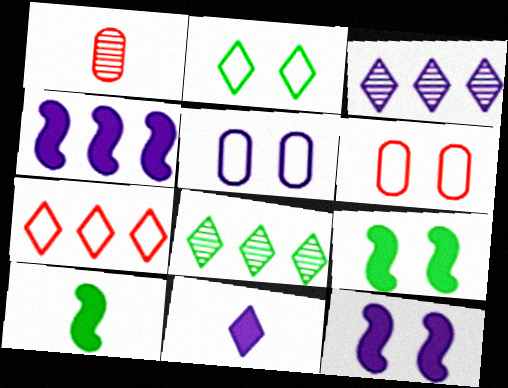[[1, 2, 4], 
[3, 6, 10]]